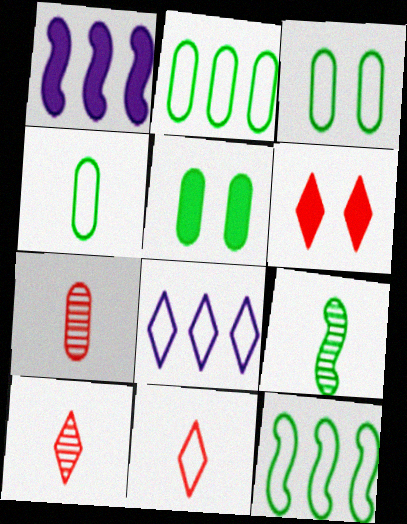[[1, 3, 10], 
[2, 3, 4]]